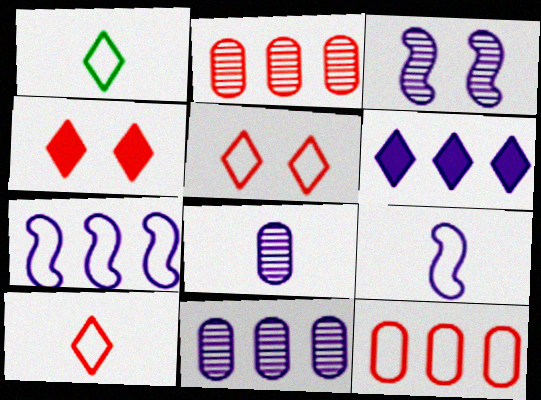[[6, 7, 11]]